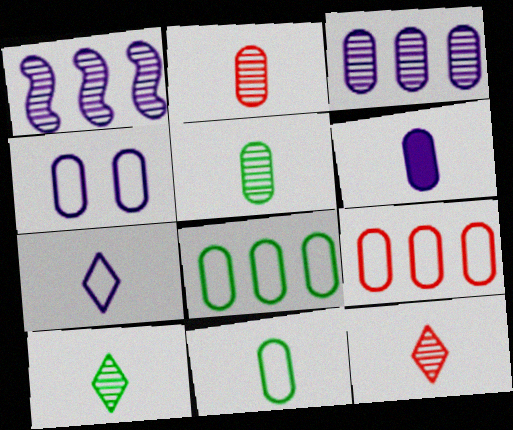[[2, 6, 11], 
[3, 4, 6], 
[4, 9, 11]]